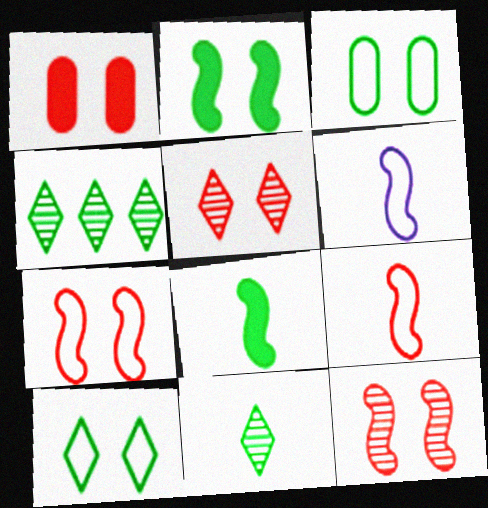[[1, 4, 6], 
[1, 5, 7], 
[3, 4, 8]]